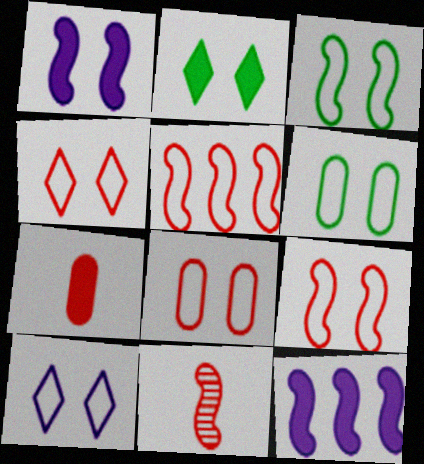[[2, 7, 12], 
[3, 8, 10], 
[3, 11, 12], 
[4, 8, 9], 
[6, 9, 10]]